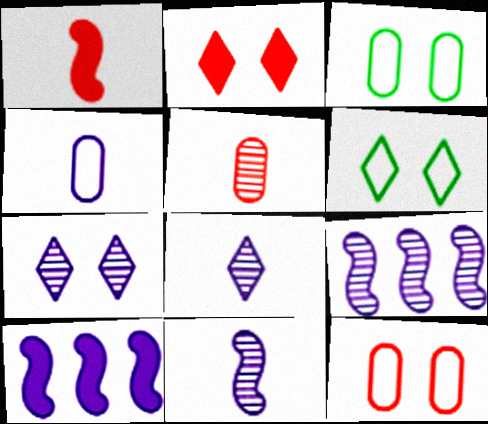[[2, 6, 7], 
[4, 7, 10], 
[5, 6, 10]]